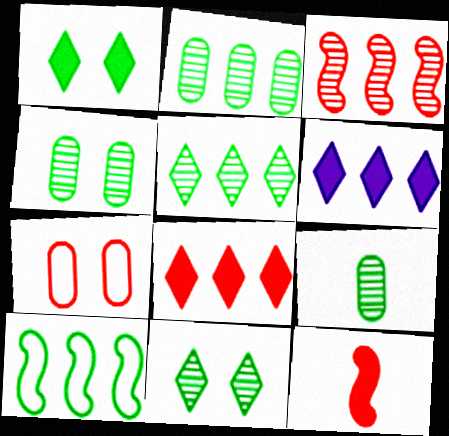[[1, 9, 10], 
[2, 4, 9]]